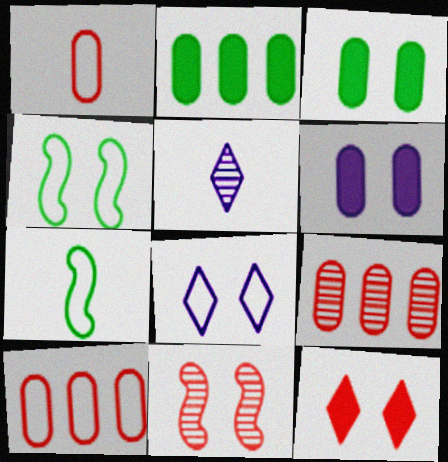[[3, 8, 11], 
[7, 8, 10]]